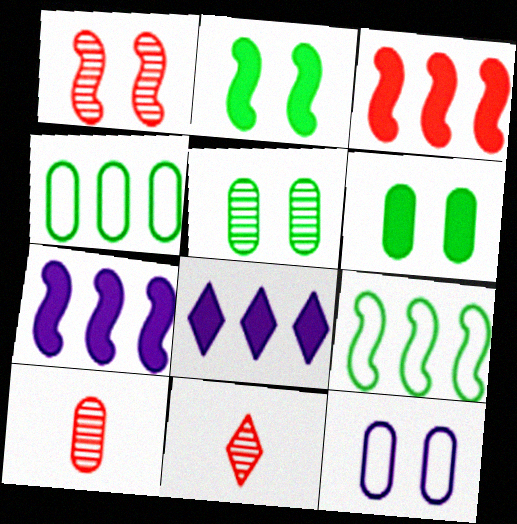[]